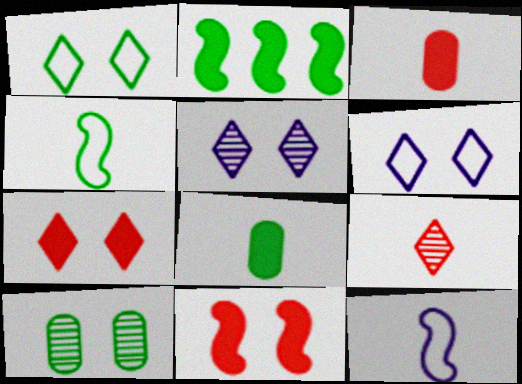[[1, 5, 7], 
[6, 10, 11], 
[8, 9, 12]]